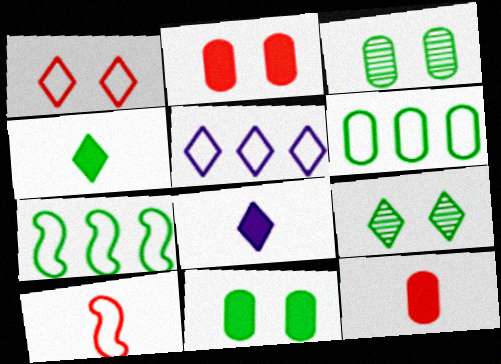[[3, 4, 7]]